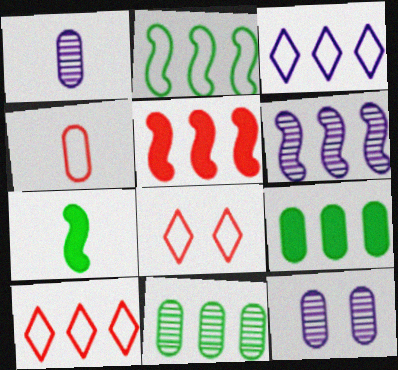[[2, 5, 6], 
[3, 5, 11], 
[4, 9, 12], 
[6, 9, 10], 
[7, 10, 12]]